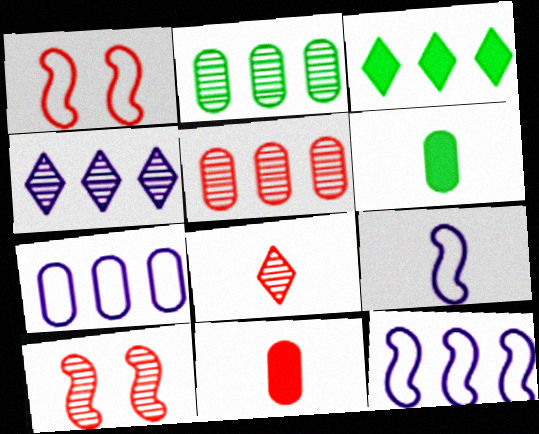[[1, 4, 6], 
[3, 5, 12], 
[5, 8, 10], 
[6, 8, 9]]